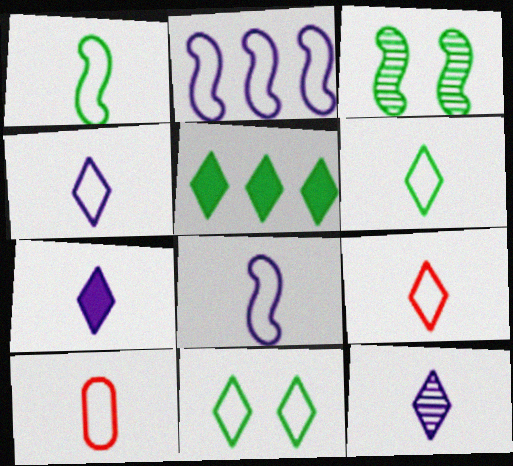[[1, 4, 10], 
[2, 10, 11], 
[4, 6, 9], 
[4, 7, 12], 
[6, 8, 10]]